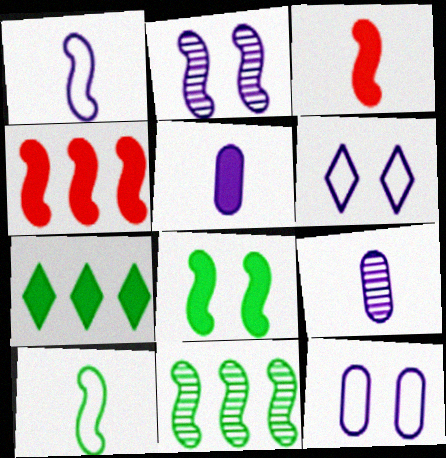[[2, 4, 10], 
[8, 10, 11]]